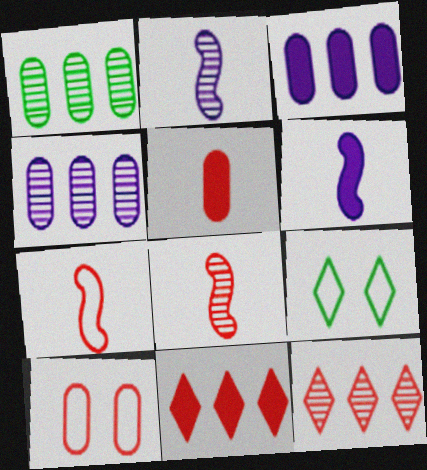[[3, 8, 9], 
[8, 10, 11]]